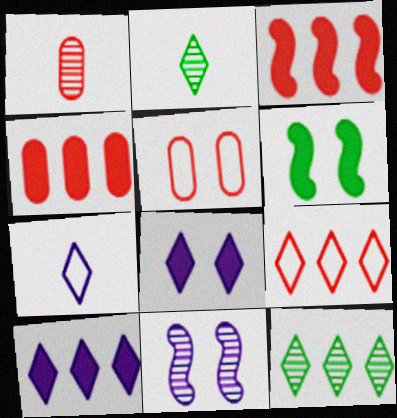[[1, 4, 5], 
[1, 11, 12], 
[2, 8, 9], 
[9, 10, 12]]